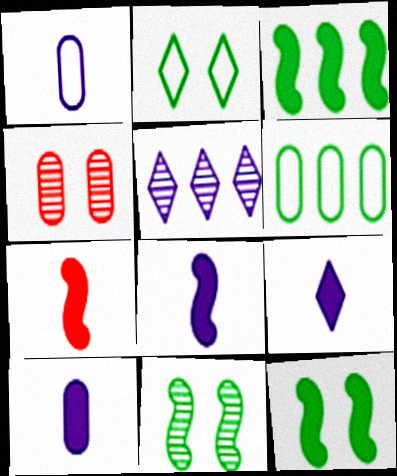[[4, 6, 10], 
[8, 9, 10]]